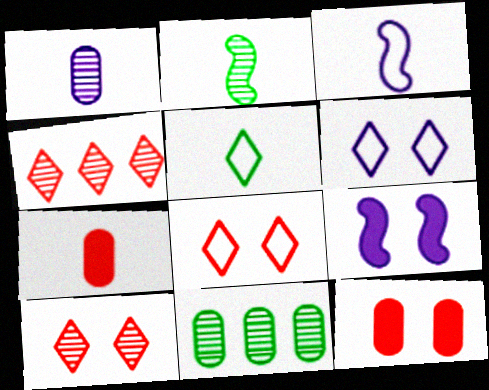[]